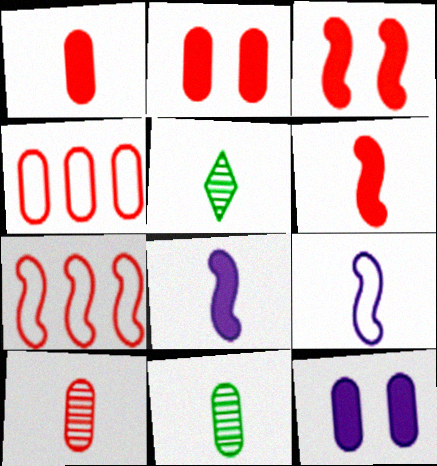[[1, 5, 9], 
[2, 4, 10], 
[4, 11, 12], 
[5, 7, 12]]